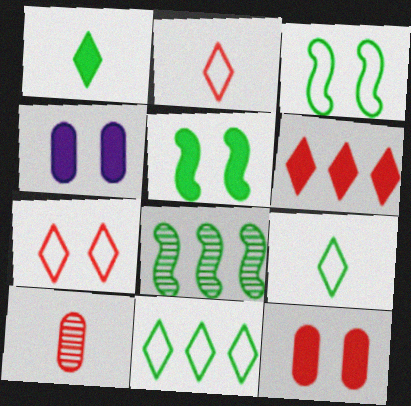[[2, 4, 8]]